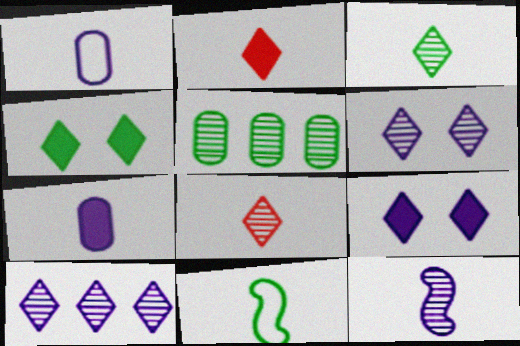[[4, 5, 11], 
[7, 8, 11]]